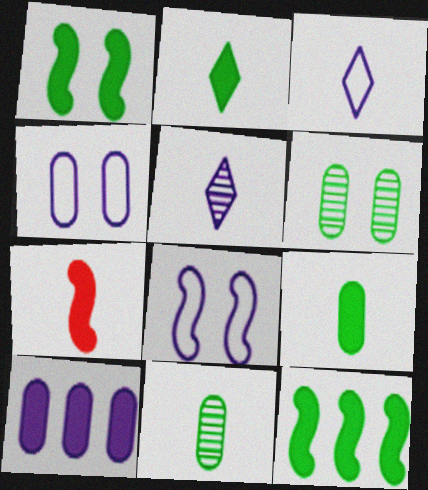[[3, 7, 11], 
[5, 8, 10]]